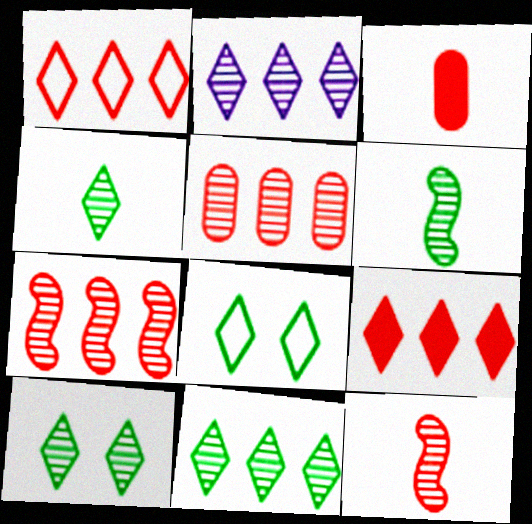[[4, 10, 11]]